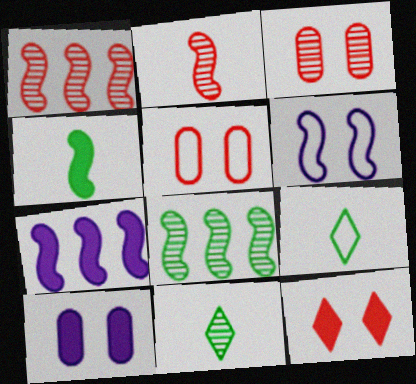[[1, 4, 6], 
[1, 9, 10], 
[3, 7, 9], 
[5, 7, 11]]